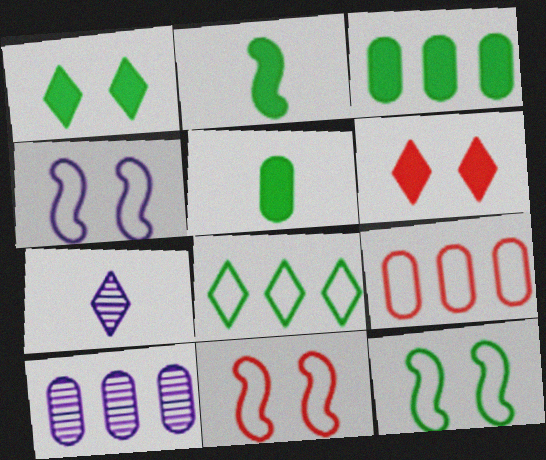[[1, 2, 3], 
[3, 7, 11], 
[3, 9, 10], 
[4, 11, 12], 
[6, 7, 8]]